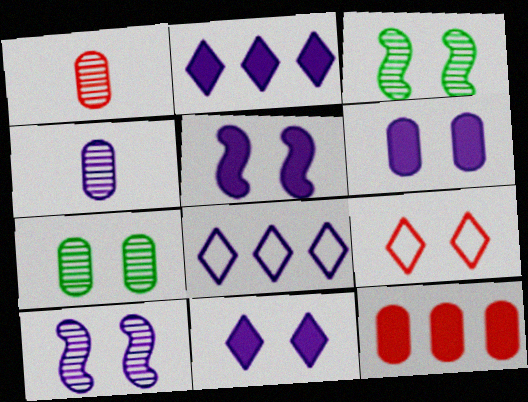[[3, 6, 9], 
[4, 5, 8], 
[5, 6, 11], 
[5, 7, 9]]